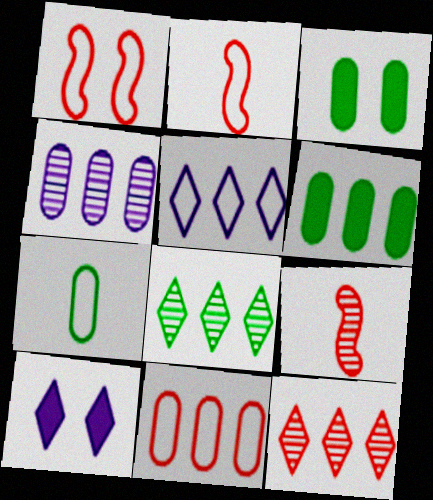[[1, 5, 7], 
[3, 5, 9], 
[4, 6, 11]]